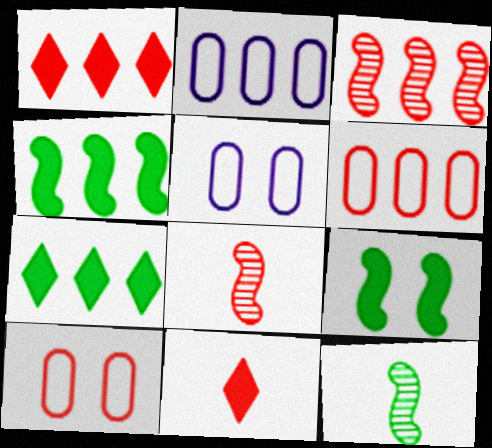[[1, 3, 6], 
[1, 5, 12], 
[1, 8, 10], 
[2, 3, 7], 
[3, 10, 11], 
[5, 7, 8]]